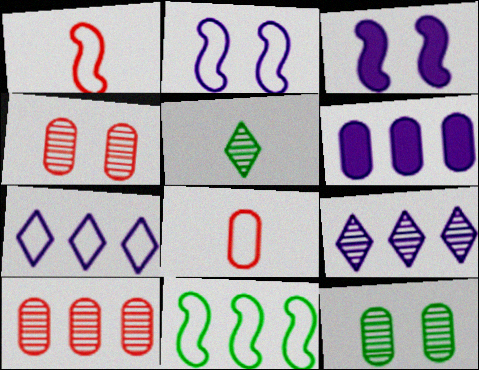[[1, 2, 11], 
[6, 8, 12]]